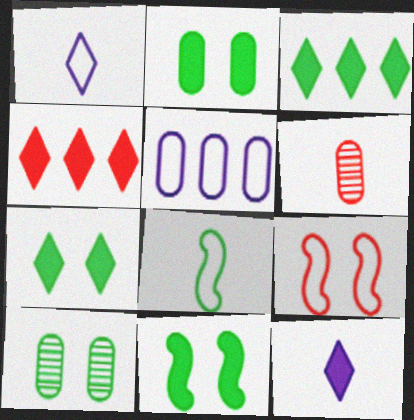[[2, 5, 6], 
[2, 7, 11], 
[3, 8, 10], 
[4, 6, 9], 
[4, 7, 12], 
[6, 8, 12]]